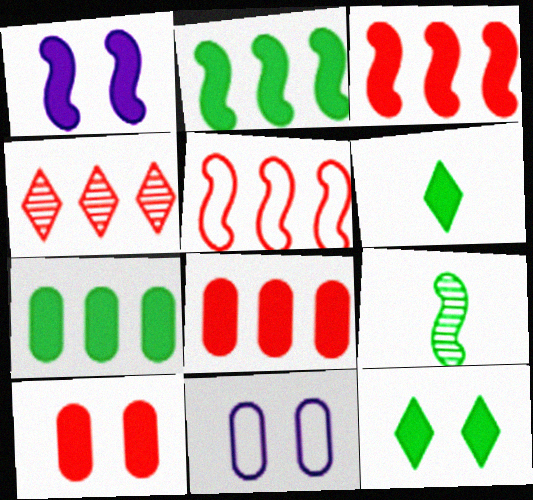[[1, 5, 9], 
[1, 6, 8], 
[1, 10, 12], 
[4, 5, 8]]